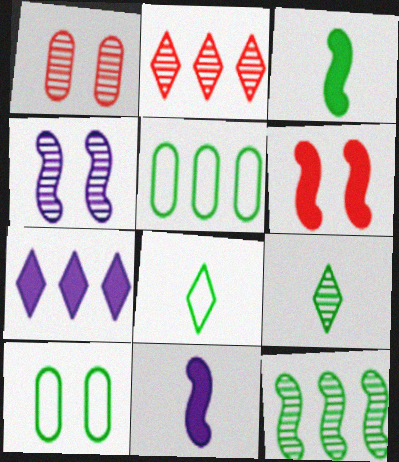[[2, 10, 11]]